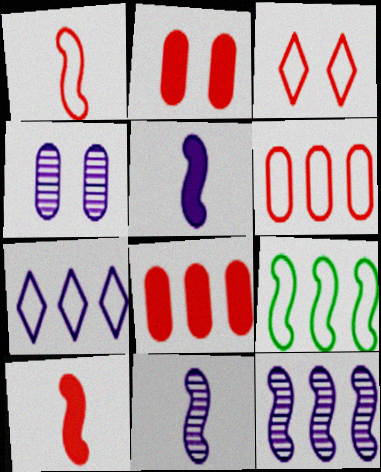[[1, 3, 6], 
[4, 5, 7], 
[6, 7, 9]]